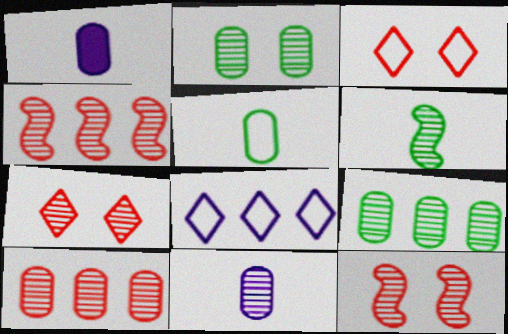[[2, 10, 11]]